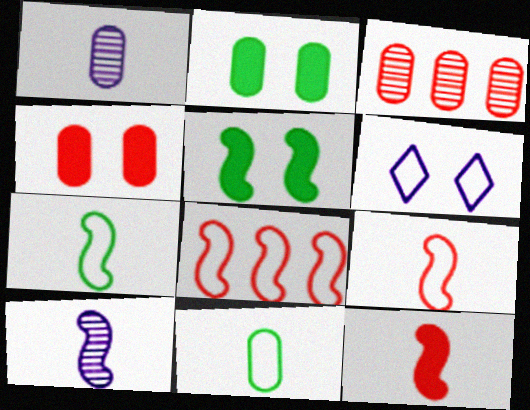[[5, 8, 10], 
[6, 8, 11], 
[7, 10, 12]]